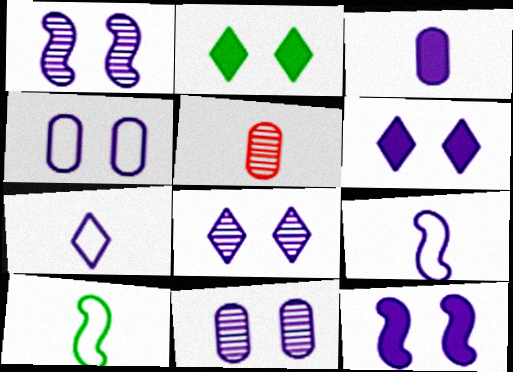[[1, 4, 6], 
[1, 8, 11], 
[4, 8, 12]]